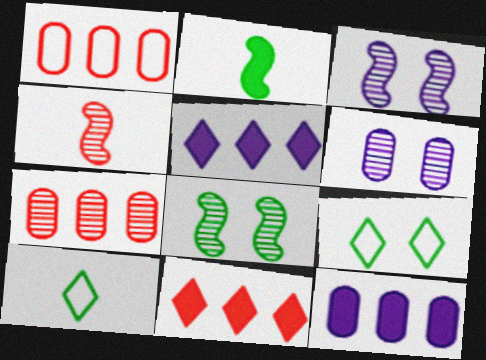[[4, 9, 12]]